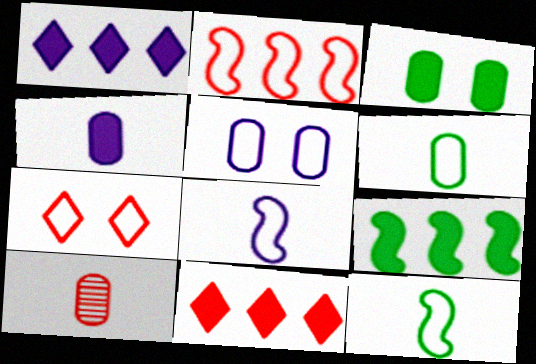[[4, 6, 10]]